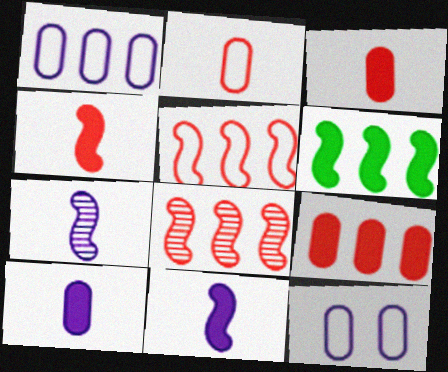[]